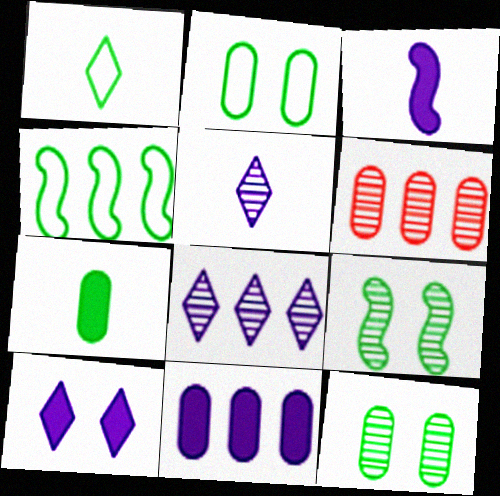[[1, 2, 4], 
[3, 10, 11], 
[5, 6, 9]]